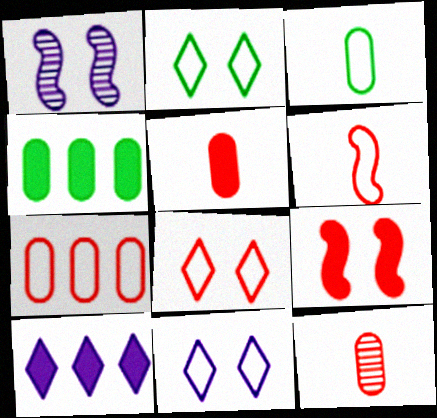[[2, 8, 11], 
[6, 7, 8]]